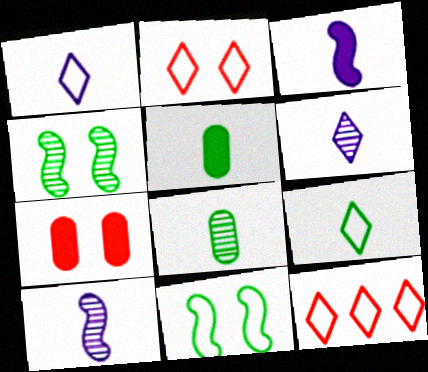[]